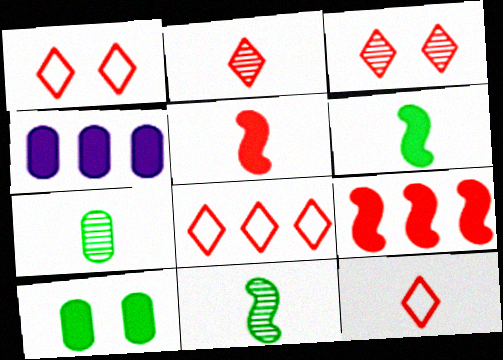[[1, 4, 11], 
[1, 8, 12]]